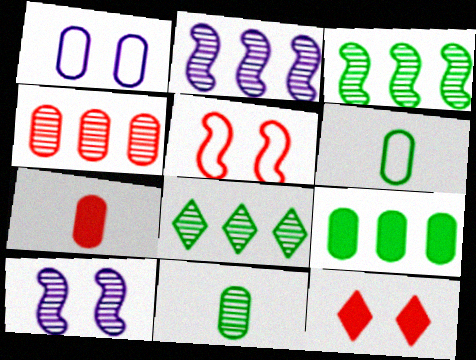[[2, 4, 8], 
[2, 6, 12]]